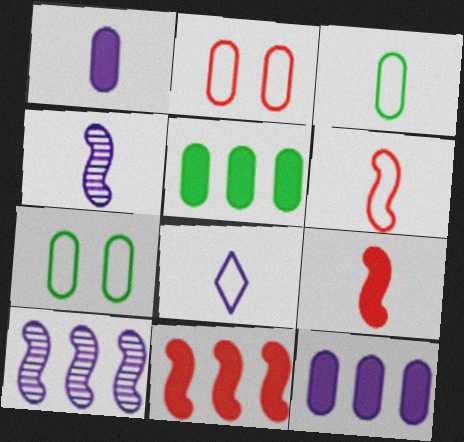[[1, 4, 8], 
[3, 6, 8]]